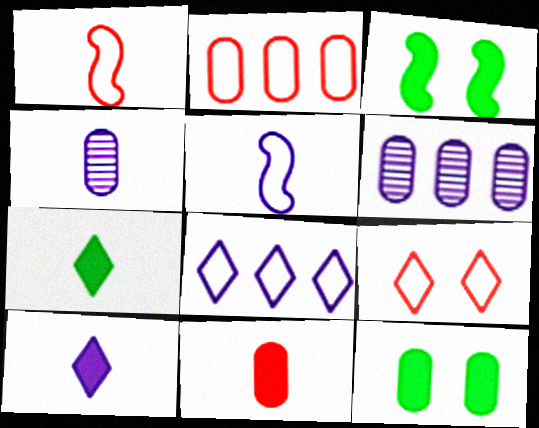[[1, 2, 9], 
[1, 4, 7], 
[2, 4, 12], 
[4, 5, 10]]